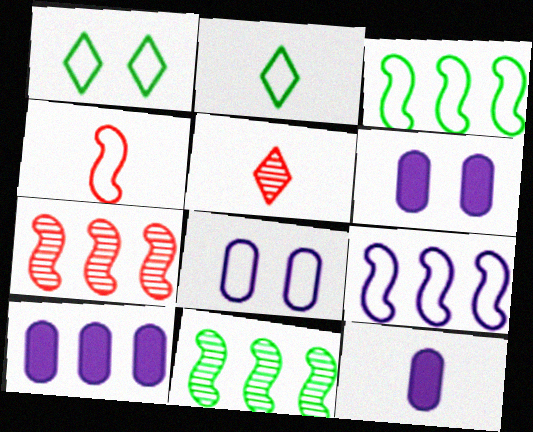[[1, 7, 12], 
[2, 6, 7], 
[3, 5, 6], 
[6, 10, 12]]